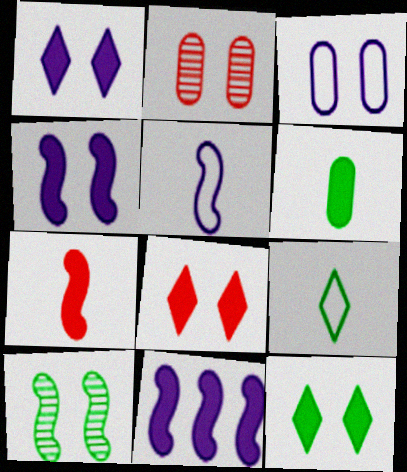[[1, 8, 12], 
[2, 9, 11], 
[3, 8, 10], 
[6, 8, 11]]